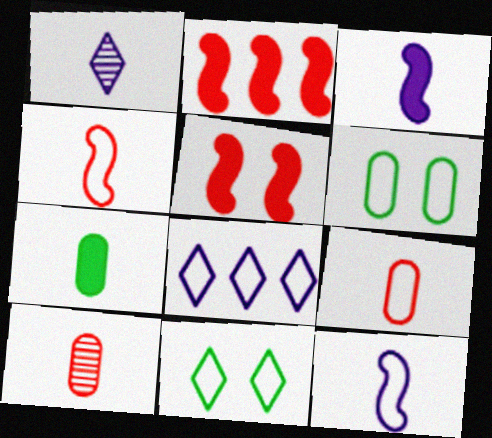[[1, 2, 6], 
[1, 4, 7], 
[4, 6, 8]]